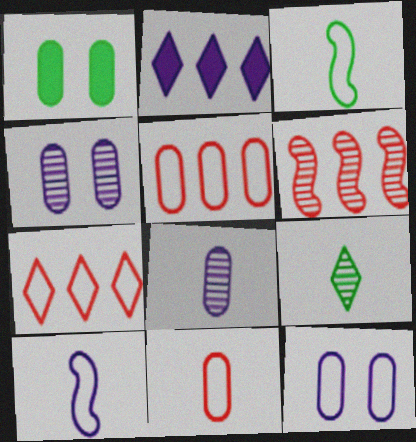[[1, 5, 8], 
[2, 4, 10], 
[3, 7, 12], 
[4, 6, 9]]